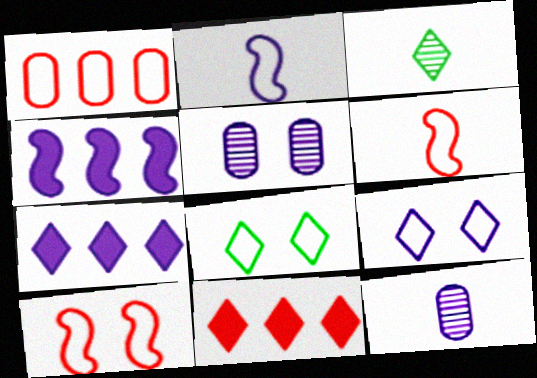[[1, 2, 8], 
[2, 5, 7], 
[3, 9, 11], 
[4, 9, 12]]